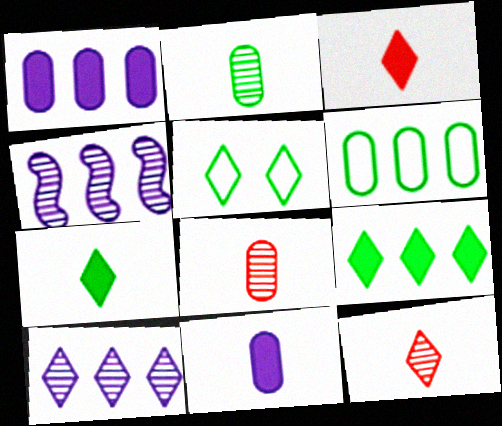[[3, 5, 10]]